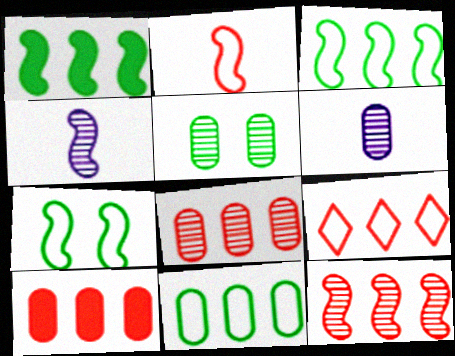[[5, 6, 8], 
[9, 10, 12]]